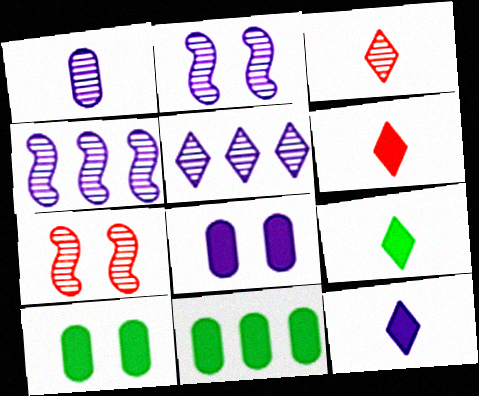[[1, 2, 5], 
[6, 9, 12]]